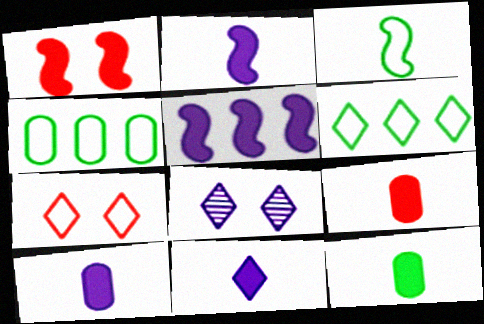[[2, 10, 11], 
[9, 10, 12]]